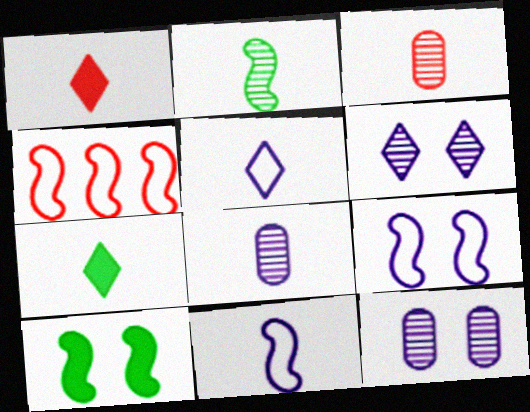[[3, 7, 11], 
[4, 7, 12]]